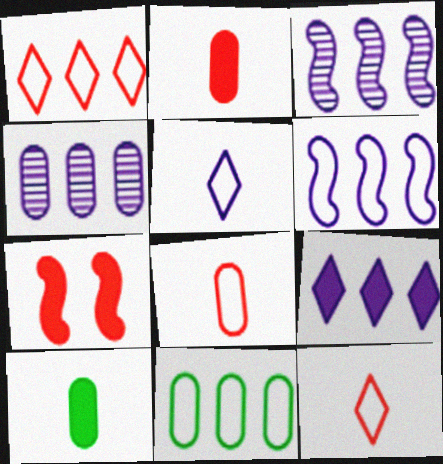[[1, 6, 11], 
[4, 6, 9], 
[7, 9, 10]]